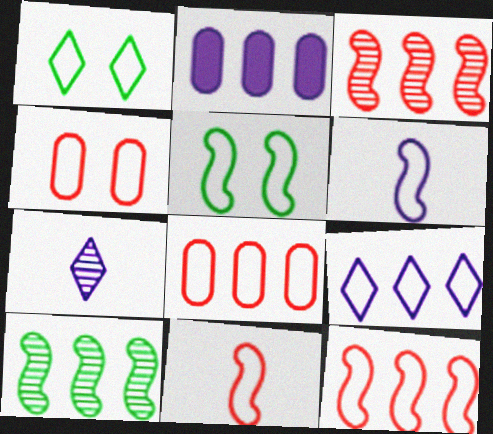[[1, 6, 8], 
[5, 6, 12]]